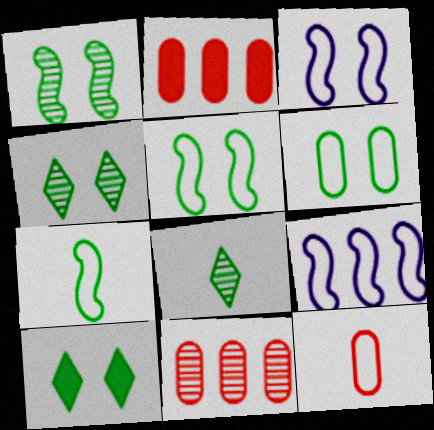[[1, 6, 10], 
[2, 3, 8]]